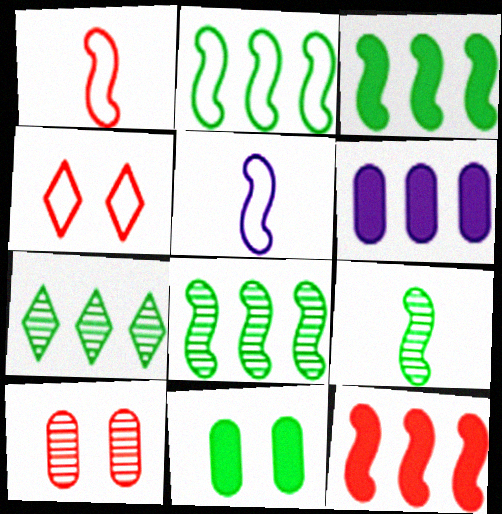[[2, 3, 8], 
[4, 6, 9]]